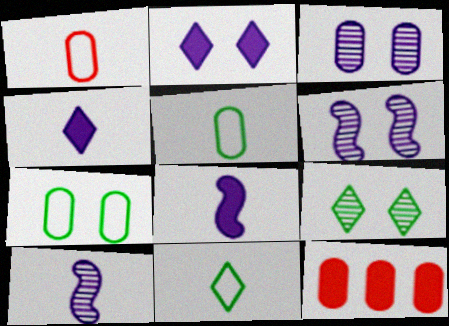[[3, 5, 12], 
[6, 11, 12]]